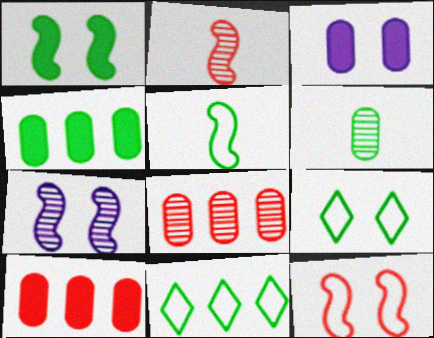[[1, 6, 11], 
[1, 7, 12], 
[2, 3, 11]]